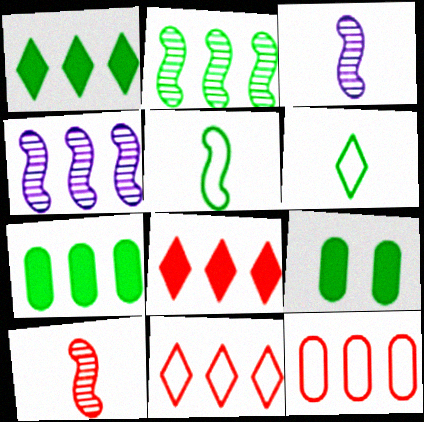[[1, 4, 12], 
[2, 6, 9], 
[3, 9, 11], 
[4, 7, 11]]